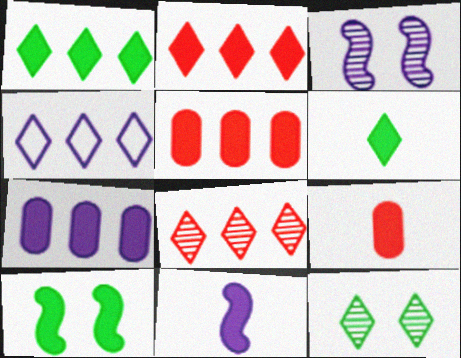[[1, 4, 8], 
[6, 9, 11]]